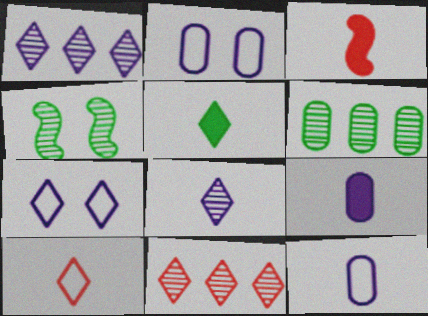[[3, 5, 9], 
[3, 6, 7], 
[5, 7, 11], 
[5, 8, 10]]